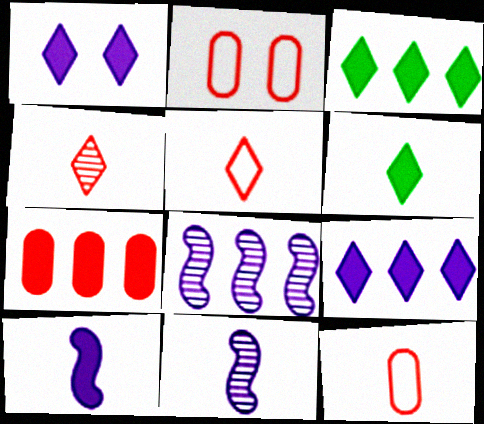[[2, 3, 11], 
[2, 6, 8], 
[6, 11, 12]]